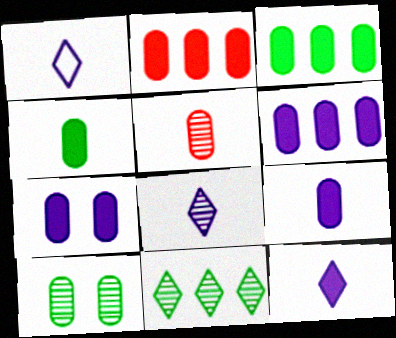[[1, 8, 12], 
[2, 3, 6], 
[2, 4, 7], 
[6, 7, 9]]